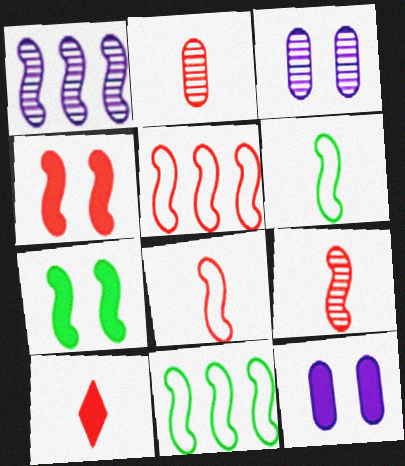[[1, 4, 6], 
[1, 7, 8], 
[2, 8, 10], 
[3, 10, 11], 
[4, 5, 9]]